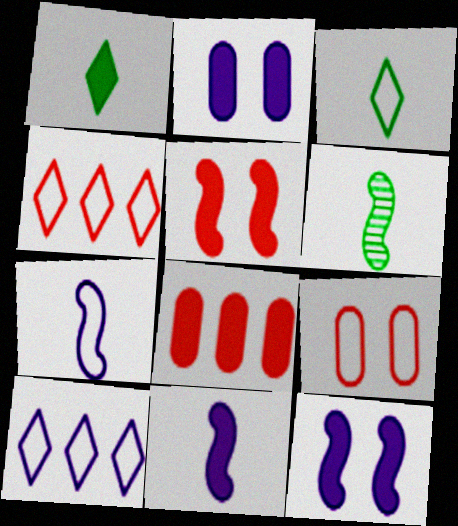[[1, 8, 12], 
[2, 4, 6]]